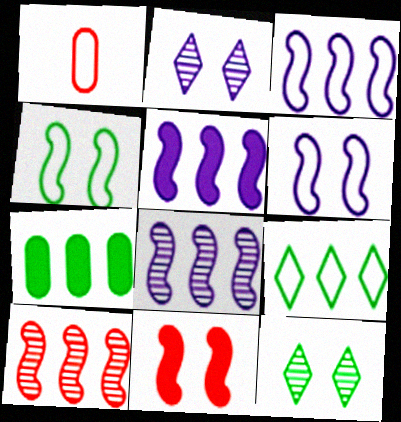[[1, 5, 12], 
[1, 6, 9], 
[3, 5, 8]]